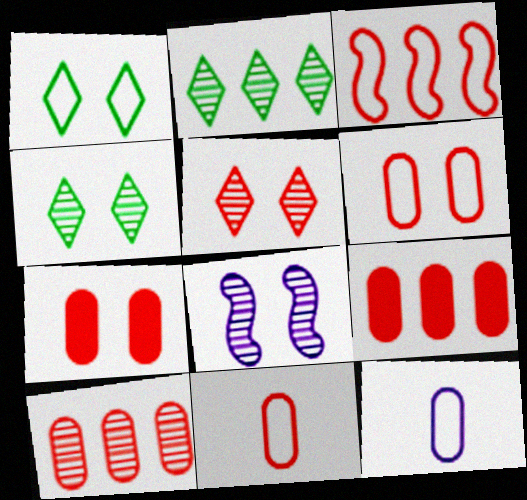[[1, 3, 12], 
[1, 7, 8], 
[7, 10, 11]]